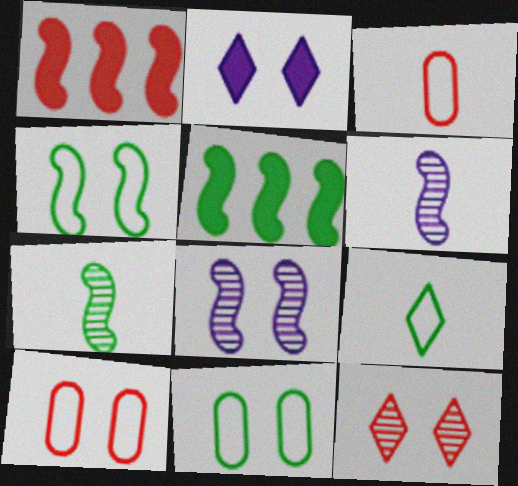[[1, 3, 12], 
[1, 4, 6], 
[4, 5, 7]]